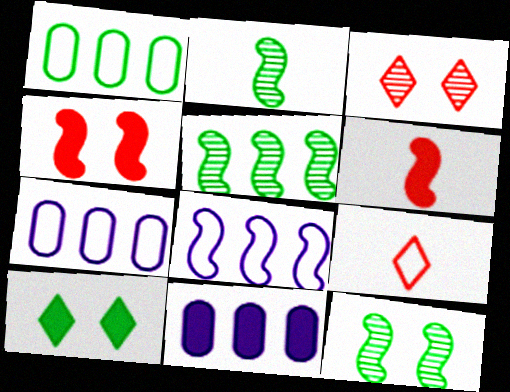[[1, 2, 10], 
[2, 4, 8], 
[2, 5, 12], 
[6, 8, 12], 
[6, 10, 11], 
[9, 11, 12]]